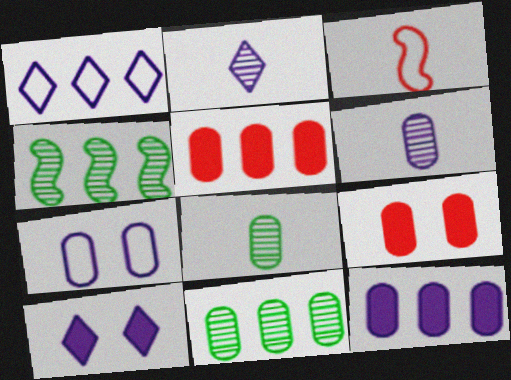[[1, 2, 10], 
[1, 4, 5], 
[3, 10, 11], 
[5, 7, 8], 
[6, 7, 12]]